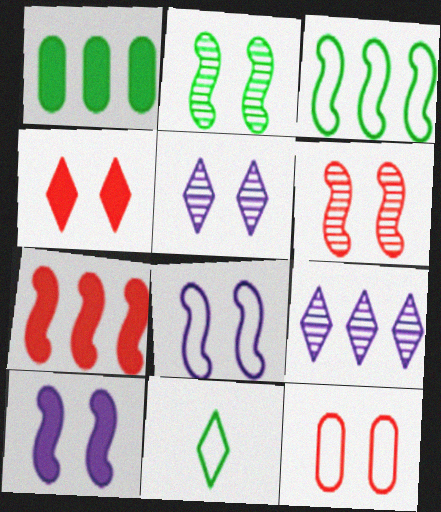[[1, 2, 11], 
[4, 6, 12], 
[4, 9, 11]]